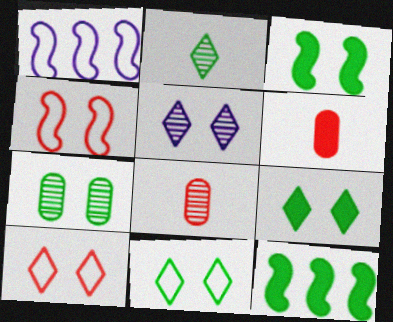[[1, 8, 9], 
[3, 7, 11], 
[5, 9, 10]]